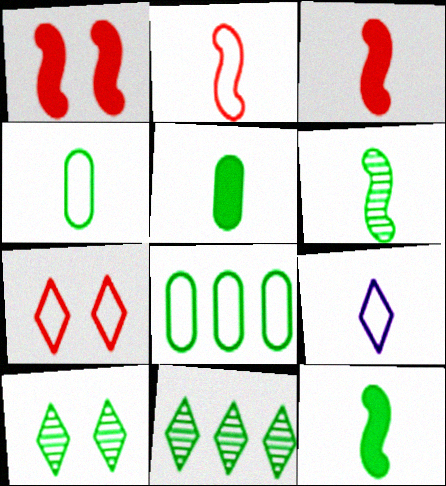[[2, 4, 9], 
[8, 10, 12]]